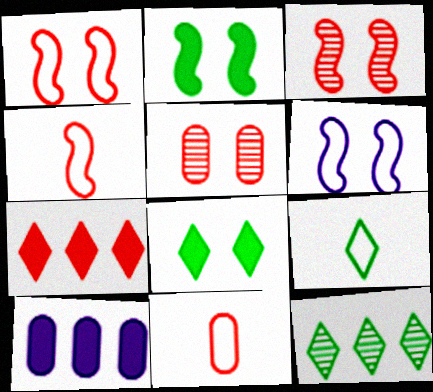[[2, 3, 6], 
[3, 7, 11], 
[3, 9, 10], 
[4, 5, 7], 
[5, 6, 8], 
[8, 9, 12]]